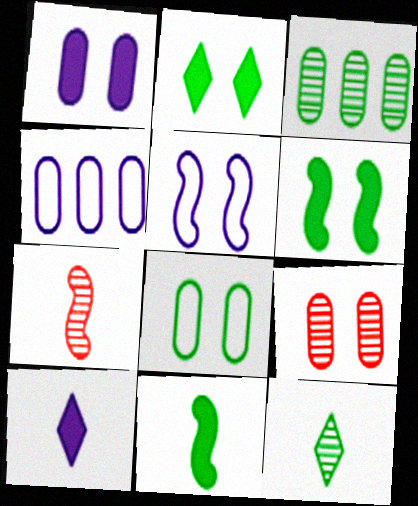[[1, 8, 9], 
[2, 4, 7], 
[2, 5, 9]]